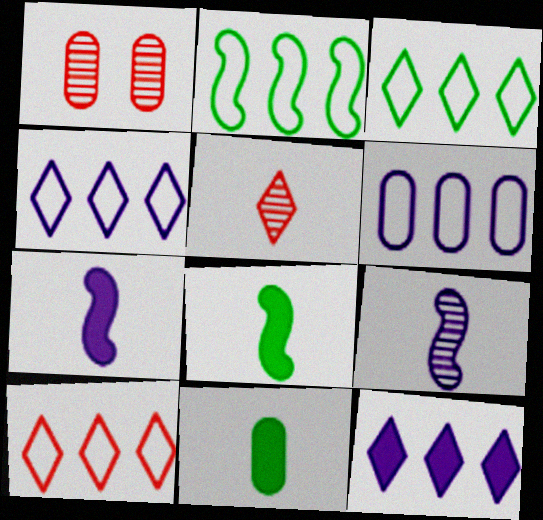[[1, 3, 7], 
[1, 4, 8], 
[1, 6, 11], 
[2, 6, 10], 
[3, 4, 10]]